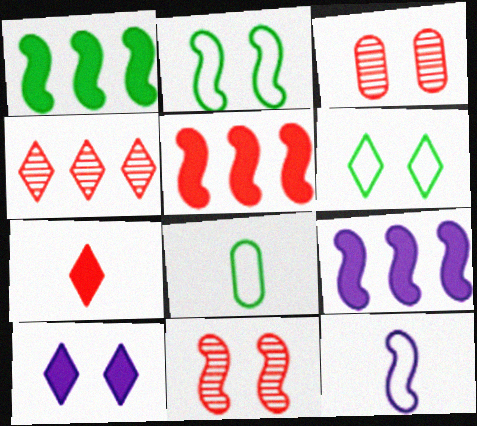[[1, 5, 9], 
[1, 11, 12], 
[2, 3, 10]]